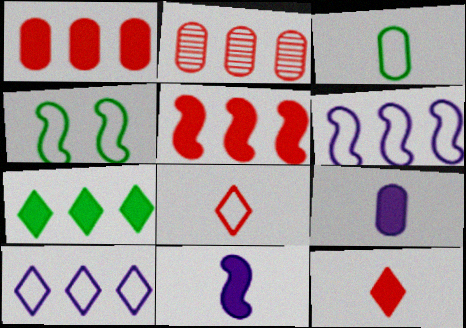[[2, 6, 7]]